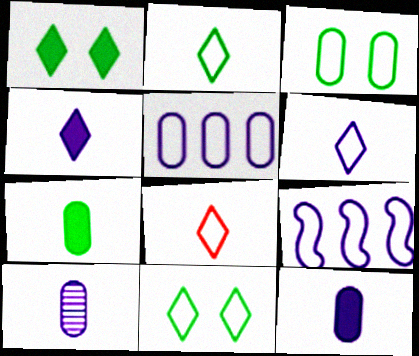[[2, 6, 8], 
[3, 8, 9]]